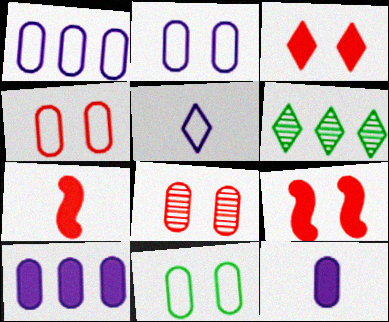[[2, 4, 11], 
[2, 6, 7], 
[3, 5, 6]]